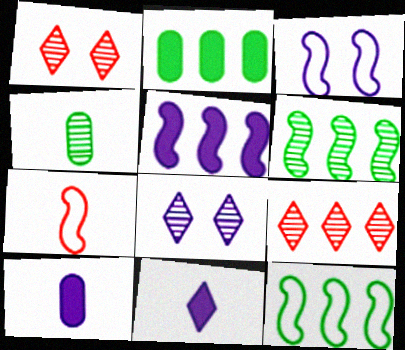[[1, 10, 12], 
[2, 7, 8], 
[3, 7, 12], 
[4, 7, 11]]